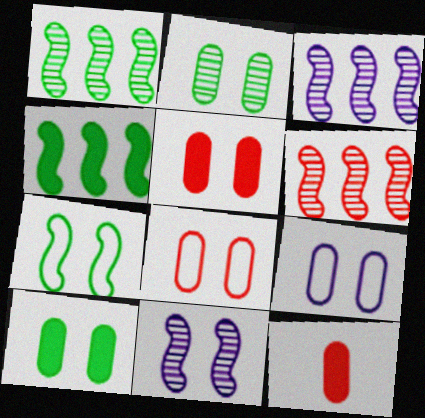[[1, 3, 6], 
[2, 5, 9]]